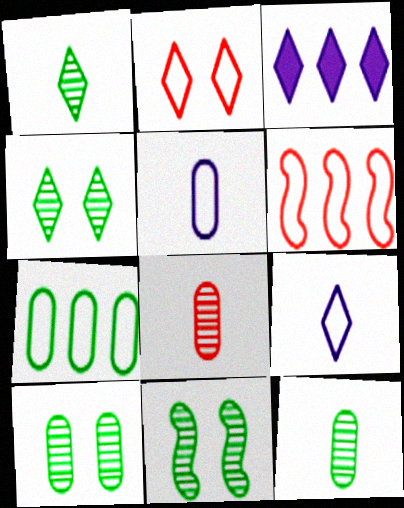[[1, 2, 3], 
[4, 10, 11]]